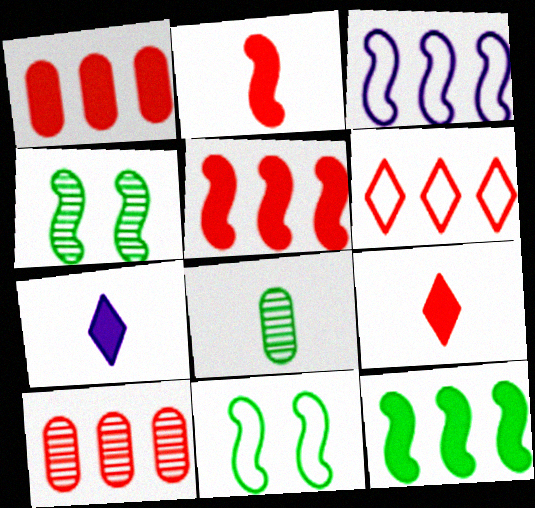[[2, 3, 4], 
[5, 6, 10], 
[7, 10, 11]]